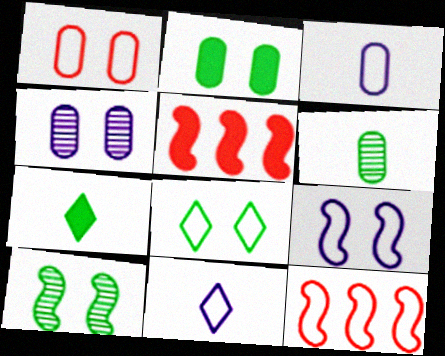[[1, 2, 4], 
[1, 8, 9], 
[2, 8, 10], 
[3, 8, 12], 
[4, 7, 12]]